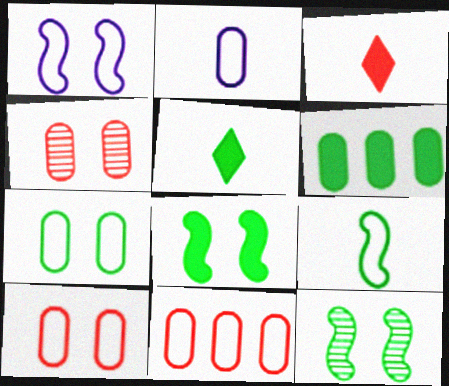[[2, 4, 6], 
[2, 7, 11], 
[5, 6, 8]]